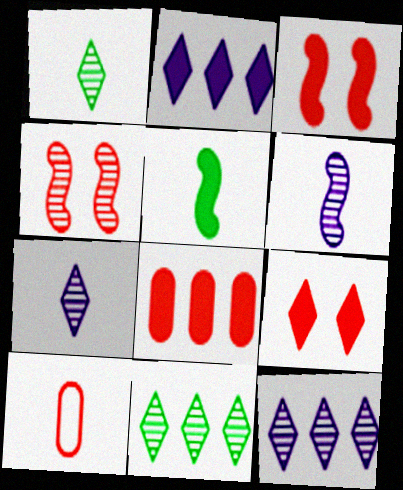[[5, 7, 10]]